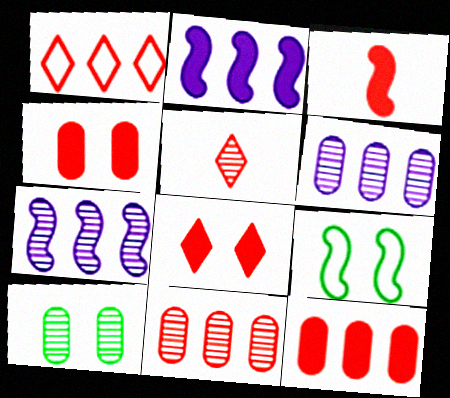[[1, 5, 8], 
[3, 7, 9], 
[3, 8, 12], 
[5, 7, 10]]